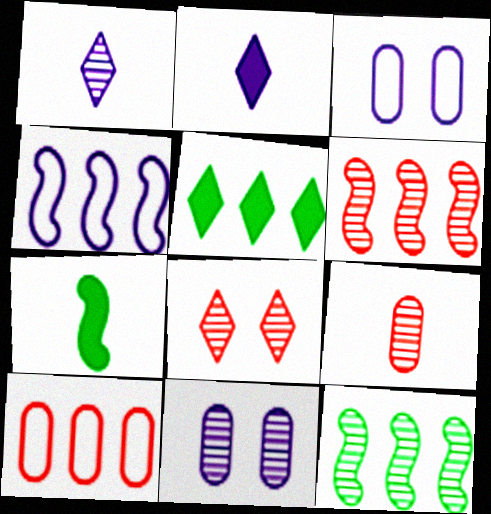[[2, 4, 11], 
[6, 8, 9]]